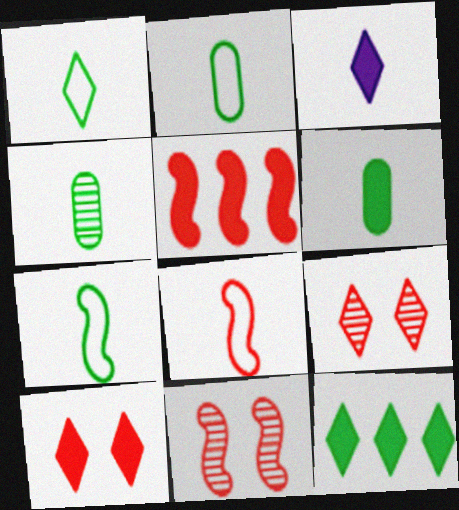[[1, 2, 7], 
[2, 4, 6], 
[3, 4, 8], 
[3, 10, 12], 
[5, 8, 11]]